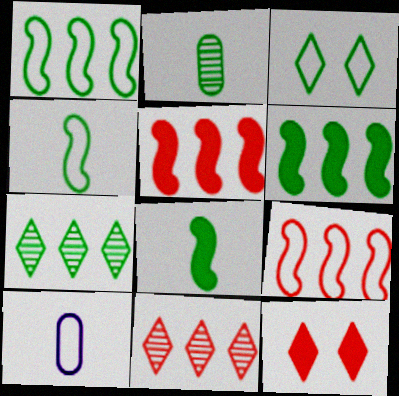[[2, 3, 6], 
[3, 9, 10]]